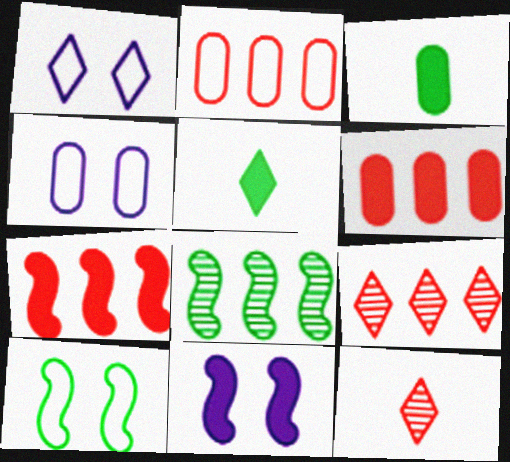[[1, 5, 9], 
[2, 7, 9], 
[5, 6, 11]]